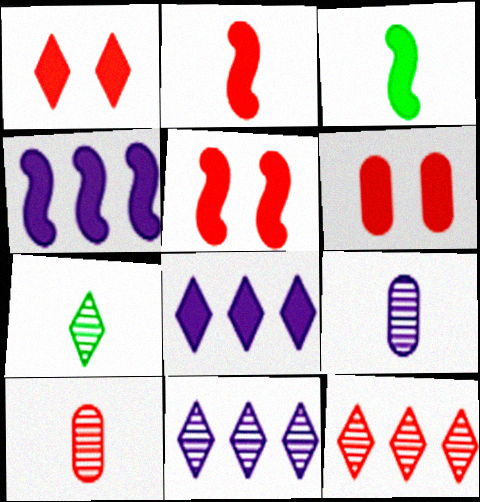[[1, 5, 6], 
[3, 4, 5], 
[3, 6, 8]]